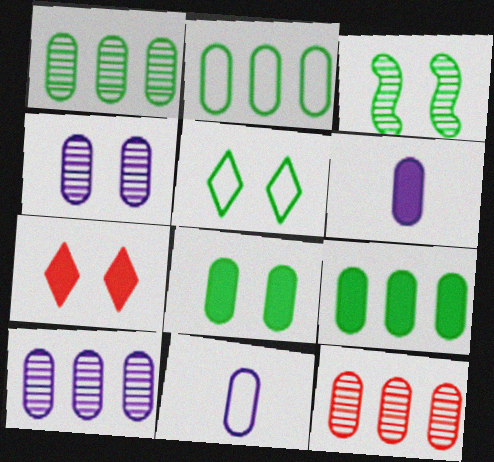[[1, 2, 9], 
[1, 10, 12], 
[3, 5, 8], 
[8, 11, 12]]